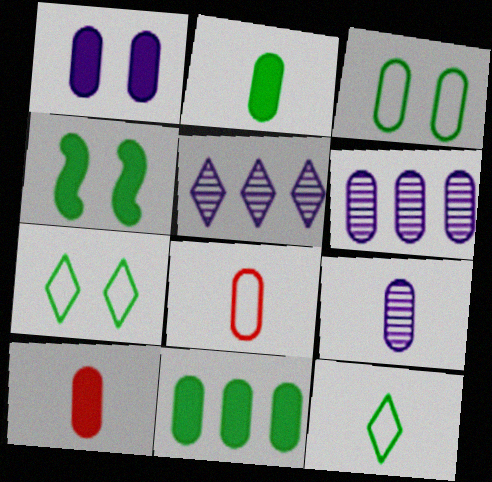[[1, 10, 11], 
[2, 8, 9], 
[3, 6, 10], 
[4, 5, 8]]